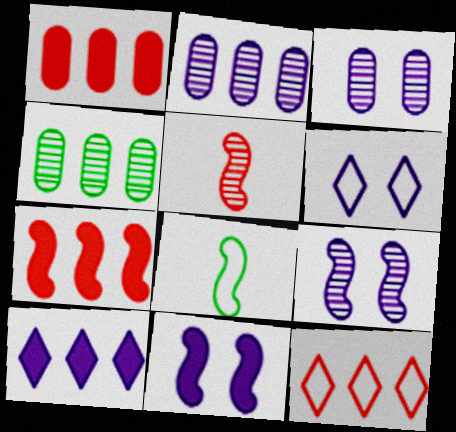[[3, 6, 11], 
[7, 8, 9]]